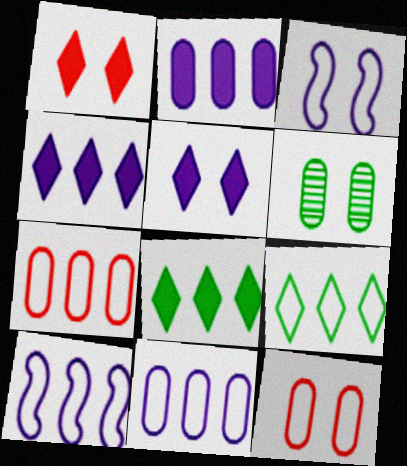[[1, 3, 6], 
[7, 9, 10]]